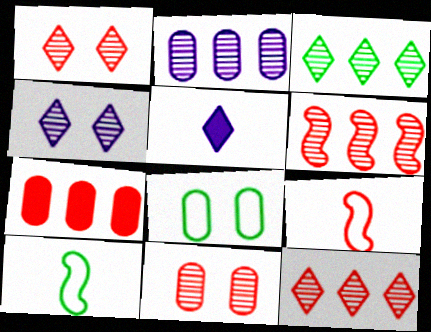[[1, 7, 9], 
[2, 3, 6], 
[4, 7, 10], 
[5, 6, 8]]